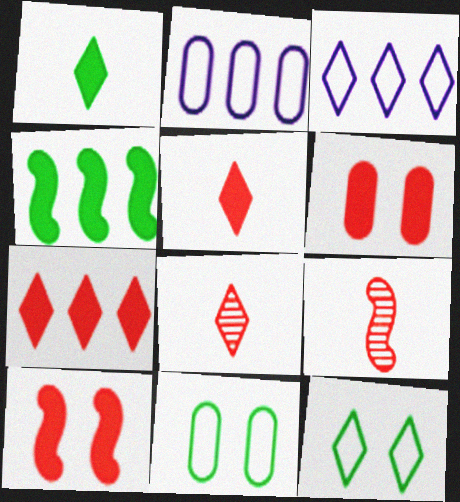[]